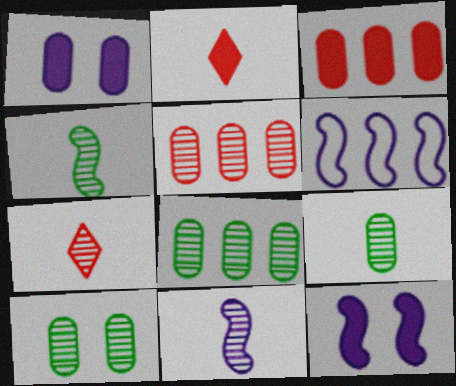[[2, 6, 10], 
[6, 11, 12], 
[7, 9, 11], 
[8, 9, 10]]